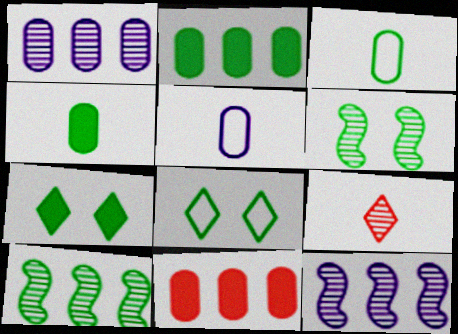[[1, 6, 9], 
[3, 7, 10], 
[4, 8, 10]]